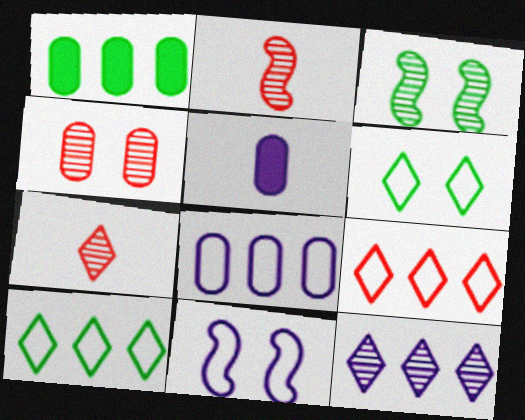[[1, 7, 11], 
[3, 5, 9], 
[5, 11, 12]]